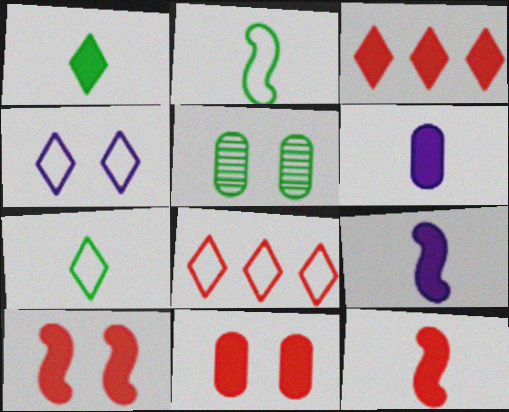[[1, 6, 12], 
[3, 11, 12], 
[4, 5, 10], 
[4, 7, 8], 
[5, 8, 9]]